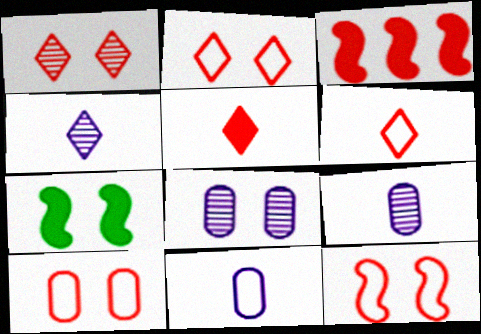[[2, 7, 8], 
[2, 10, 12]]